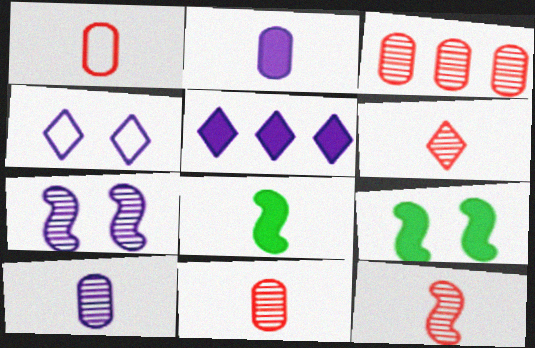[[3, 4, 8], 
[6, 11, 12]]